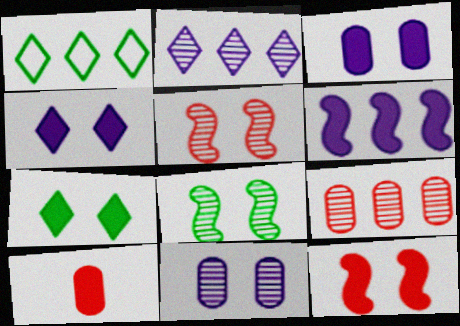[[1, 6, 9], 
[3, 7, 12], 
[6, 7, 10]]